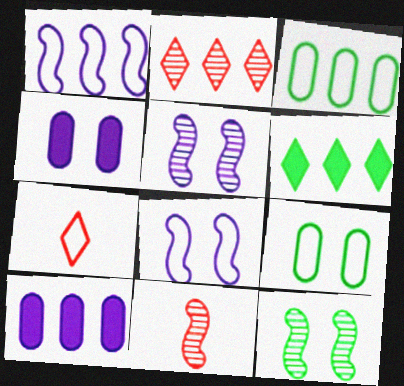[[1, 7, 9], 
[3, 7, 8], 
[7, 10, 12]]